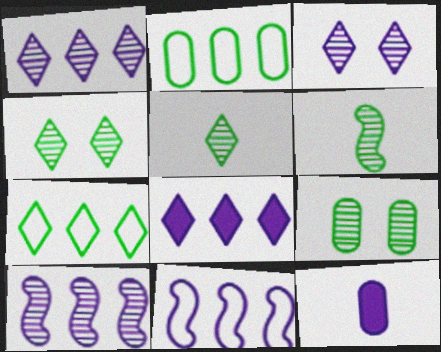[[3, 11, 12]]